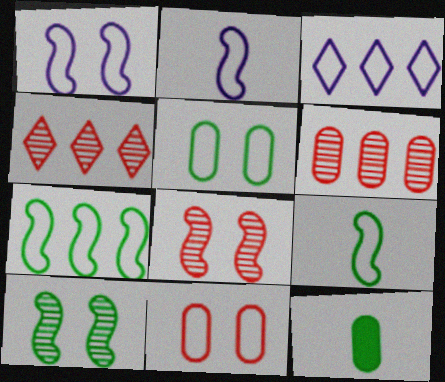[[1, 4, 12], 
[3, 8, 12], 
[3, 9, 11]]